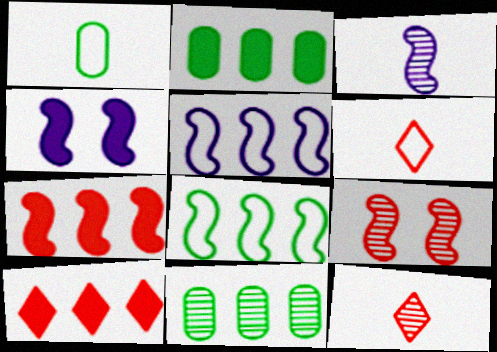[[3, 4, 5], 
[4, 6, 11], 
[5, 10, 11]]